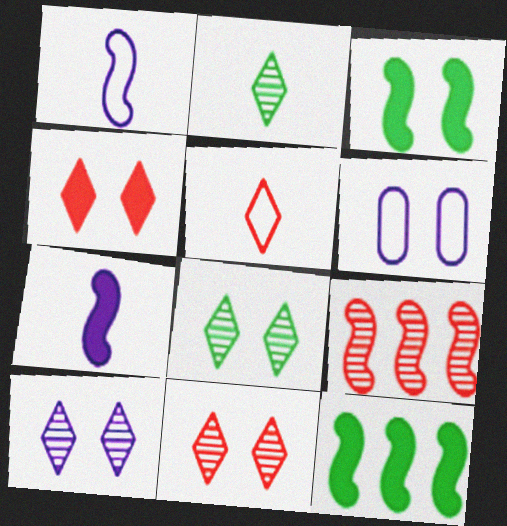[[1, 3, 9], 
[3, 6, 11], 
[8, 10, 11]]